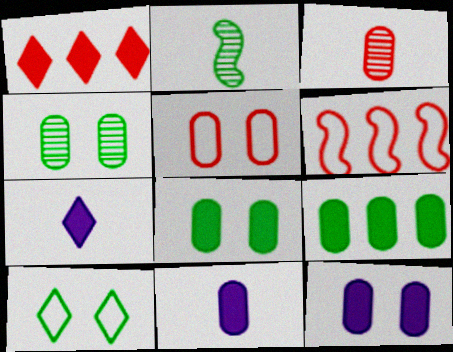[[2, 9, 10], 
[4, 5, 12], 
[4, 6, 7]]